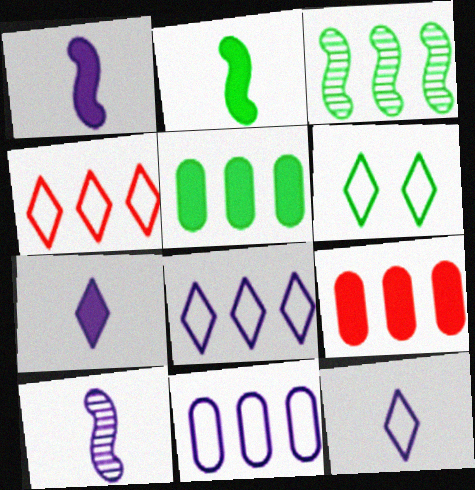[[3, 8, 9], 
[4, 6, 12], 
[6, 9, 10]]